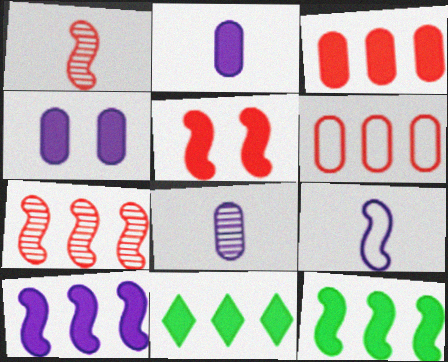[[2, 5, 11], 
[3, 10, 11]]